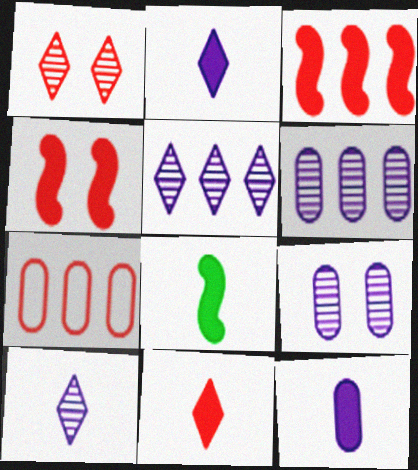[[8, 11, 12]]